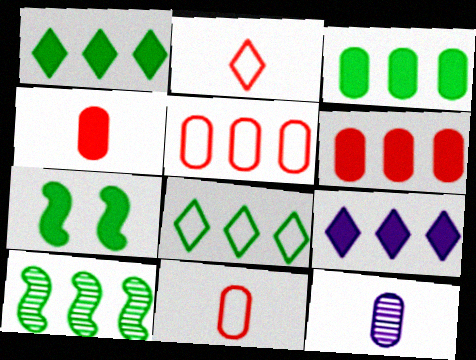[[3, 8, 10], 
[4, 7, 9], 
[5, 9, 10]]